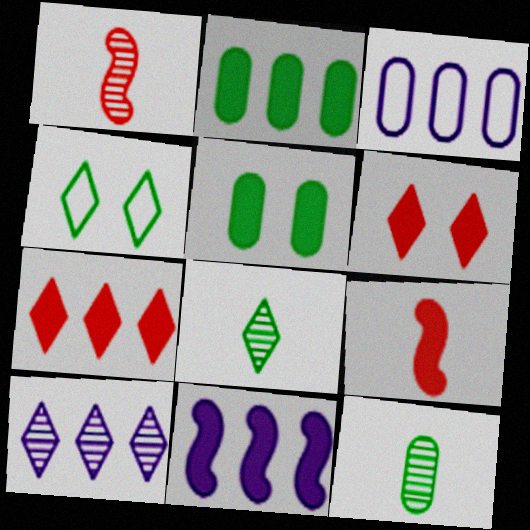[[2, 7, 11], 
[3, 10, 11]]